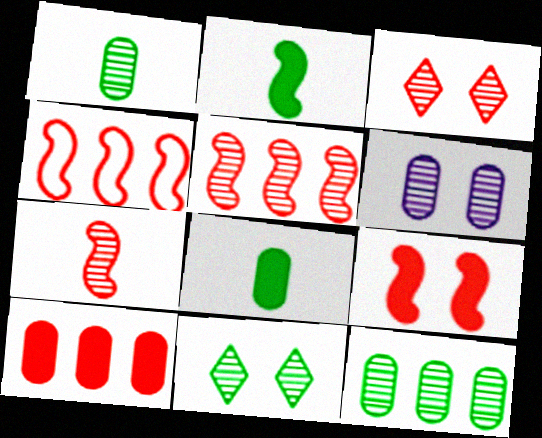[[4, 7, 9]]